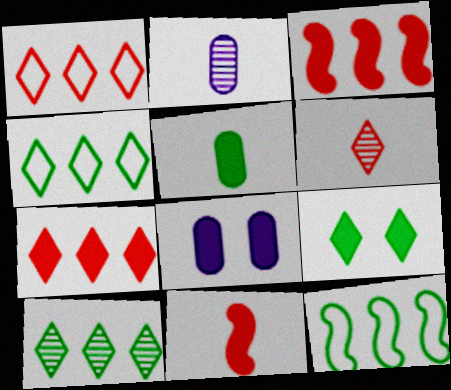[[6, 8, 12]]